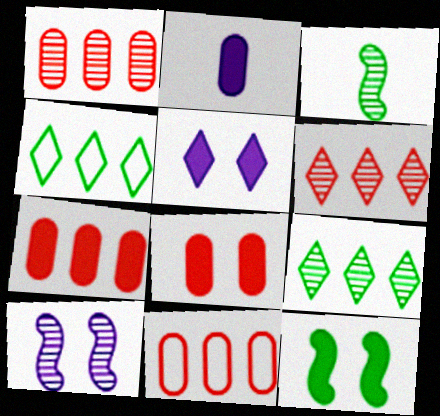[[1, 7, 11], 
[3, 5, 11], 
[5, 8, 12]]